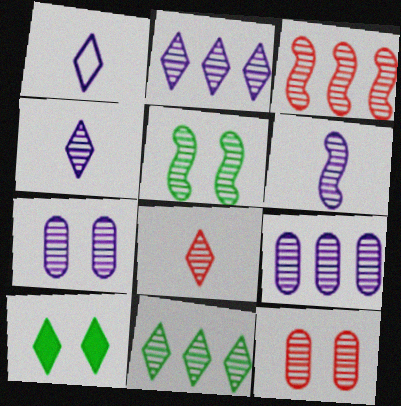[[2, 6, 7], 
[3, 5, 6], 
[3, 8, 12], 
[3, 9, 11], 
[5, 8, 9], 
[6, 11, 12]]